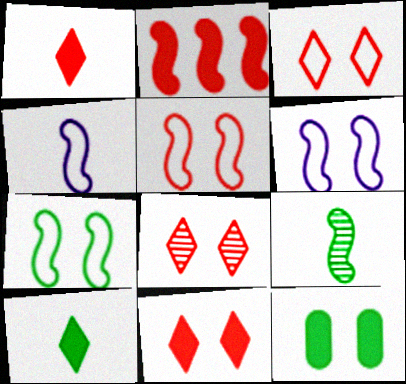[[2, 6, 9], 
[3, 8, 11], 
[5, 6, 7], 
[6, 8, 12]]